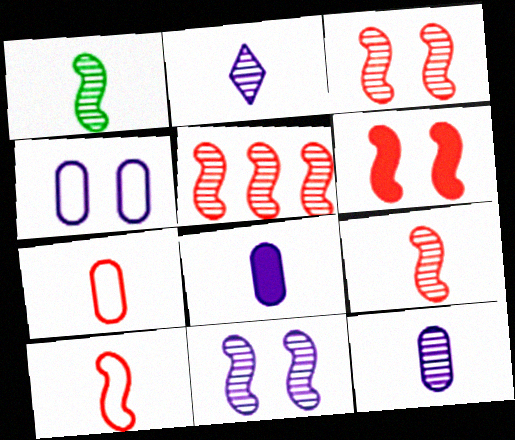[[1, 5, 11], 
[3, 5, 9], 
[5, 6, 10]]